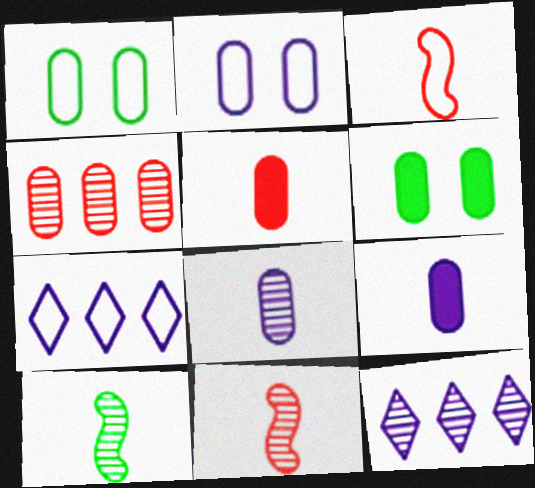[[1, 3, 7], 
[1, 4, 9], 
[3, 6, 12], 
[6, 7, 11]]